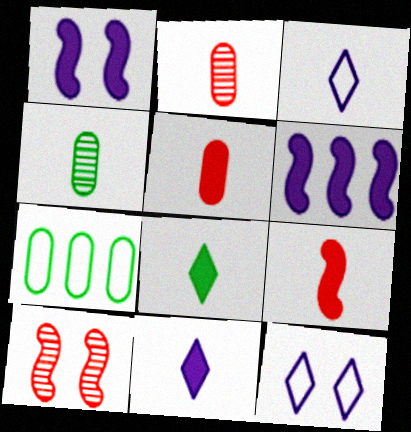[[3, 4, 9], 
[7, 10, 11]]